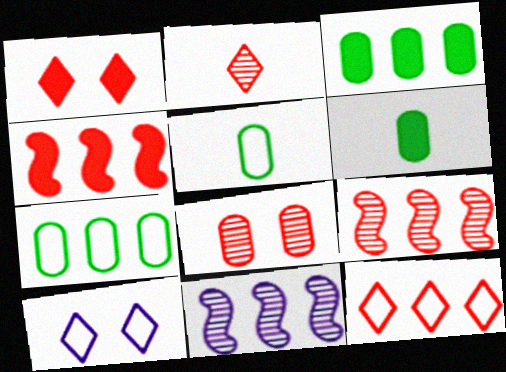[[1, 2, 12], 
[1, 5, 11], 
[2, 8, 9], 
[3, 11, 12], 
[6, 9, 10]]